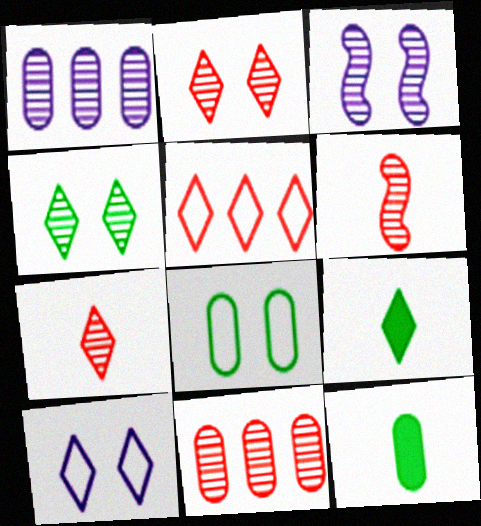[[1, 4, 6], 
[2, 6, 11], 
[3, 5, 12]]